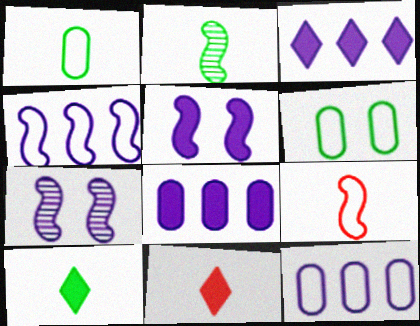[[1, 2, 10]]